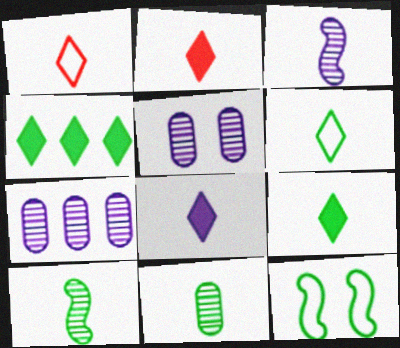[[2, 7, 12], 
[2, 8, 9], 
[4, 11, 12]]